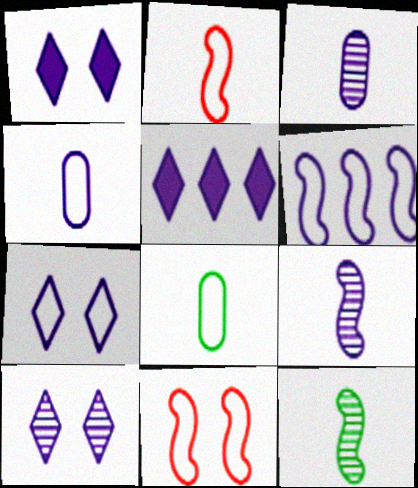[[1, 3, 6], 
[1, 7, 10], 
[4, 6, 7]]